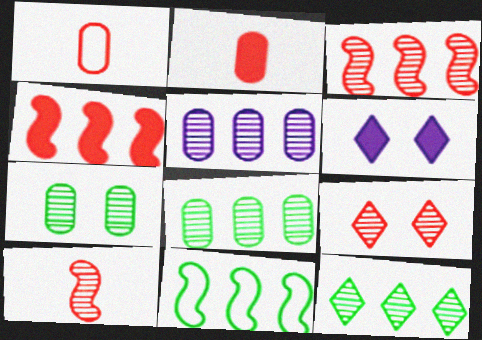[[1, 4, 9], 
[3, 5, 12]]